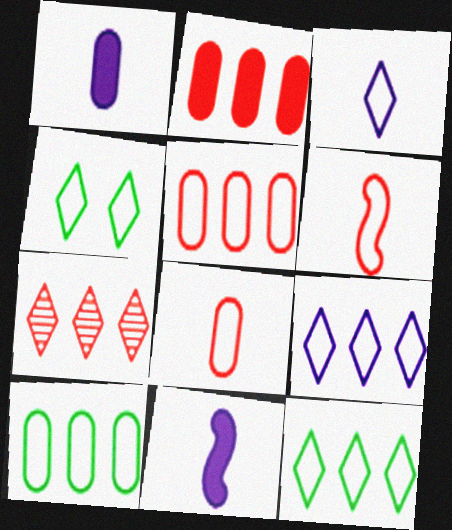[]